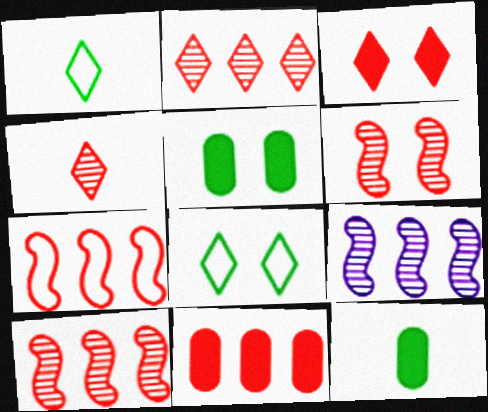[[2, 7, 11]]